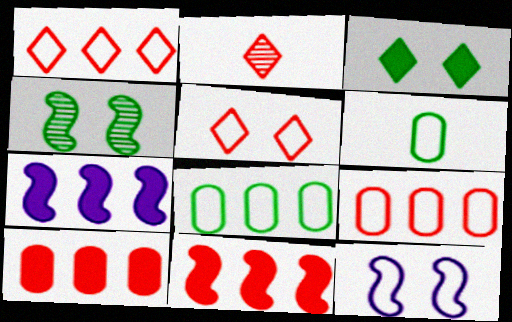[[1, 6, 12]]